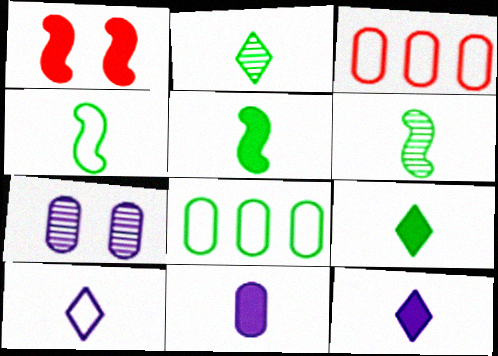[[4, 5, 6]]